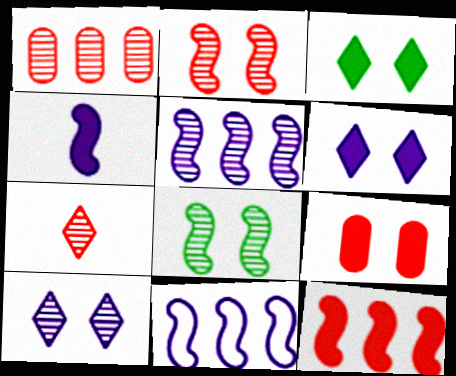[[1, 2, 7]]